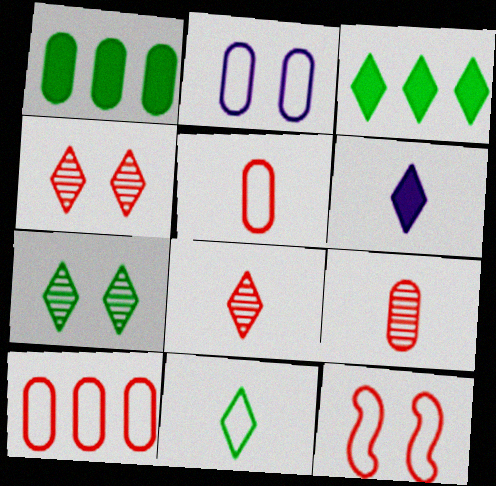[[1, 2, 9], 
[3, 7, 11], 
[6, 8, 11]]